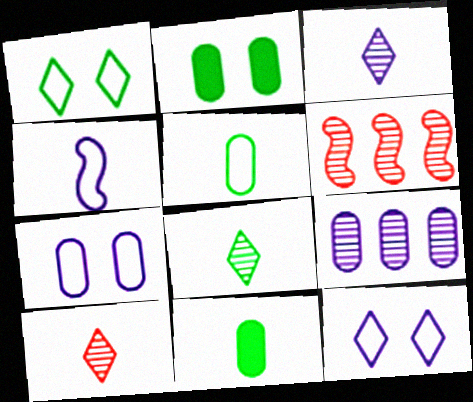[[3, 8, 10], 
[4, 10, 11], 
[6, 11, 12]]